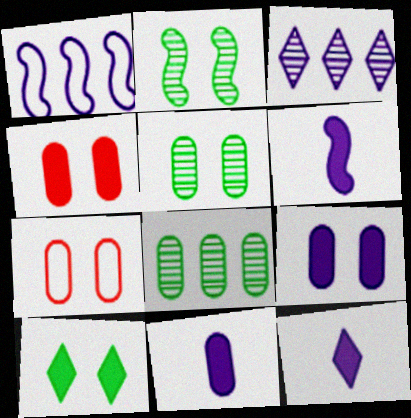[[5, 7, 9], 
[6, 11, 12], 
[7, 8, 11]]